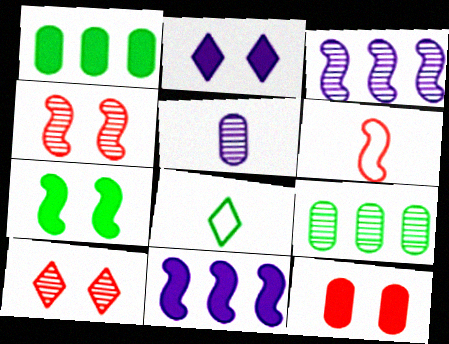[[2, 6, 9], 
[2, 7, 12], 
[3, 6, 7], 
[3, 8, 12], 
[7, 8, 9]]